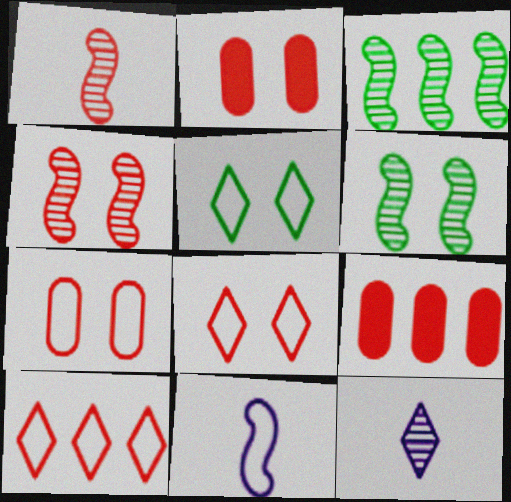[[1, 2, 10], 
[1, 8, 9], 
[2, 4, 8]]